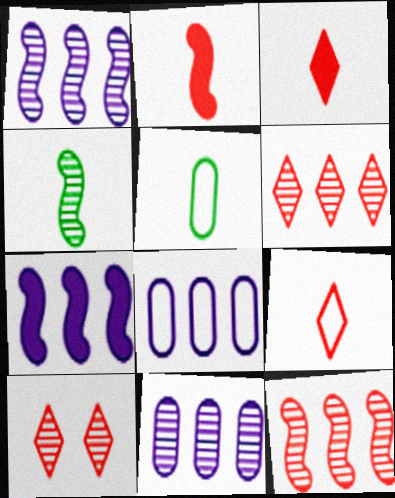[[4, 10, 11], 
[5, 7, 10]]